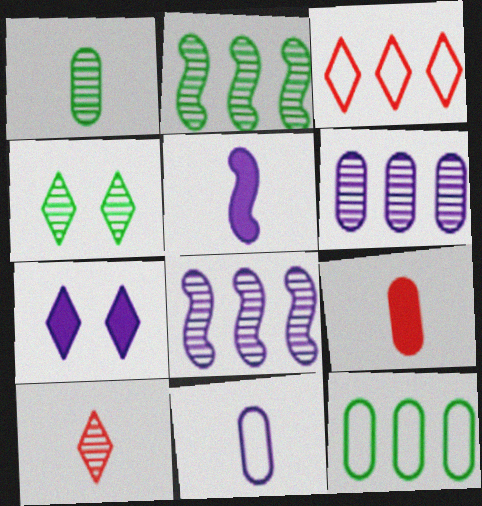[[1, 2, 4], 
[1, 9, 11], 
[7, 8, 11]]